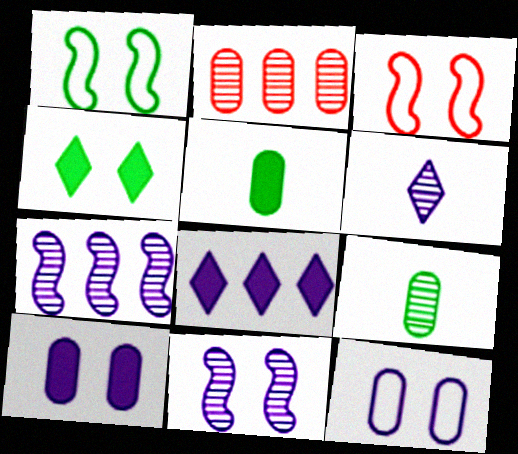[[2, 5, 12], 
[3, 8, 9]]